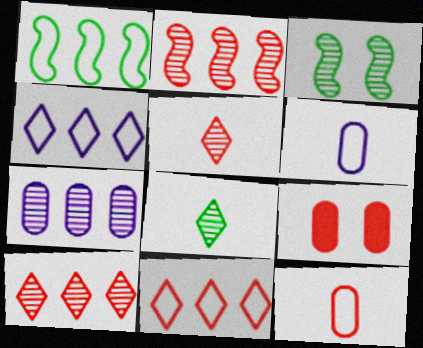[[3, 5, 7]]